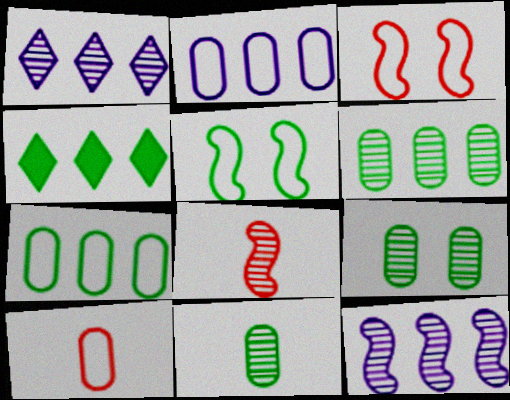[[1, 8, 9], 
[4, 5, 11], 
[6, 9, 11]]